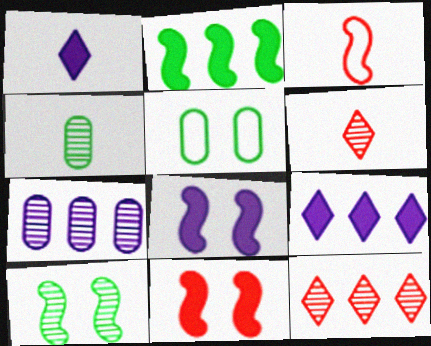[[1, 3, 4], 
[6, 7, 10]]